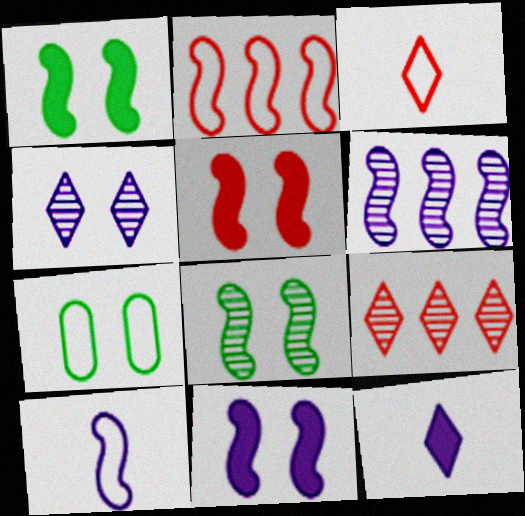[[1, 5, 11], 
[4, 5, 7], 
[6, 10, 11]]